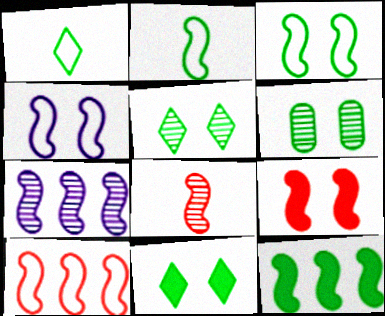[[1, 6, 12], 
[2, 4, 10], 
[2, 7, 9], 
[3, 6, 11], 
[4, 8, 12], 
[7, 10, 12], 
[8, 9, 10]]